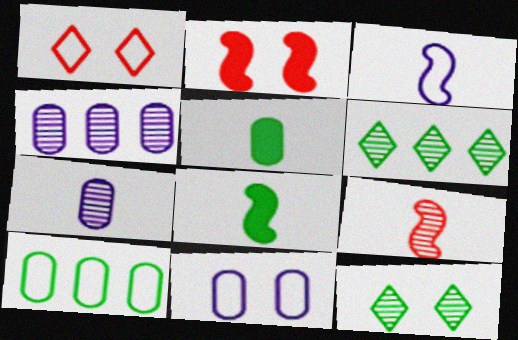[[1, 3, 10], 
[1, 4, 8], 
[2, 11, 12], 
[3, 8, 9], 
[4, 9, 12], 
[8, 10, 12]]